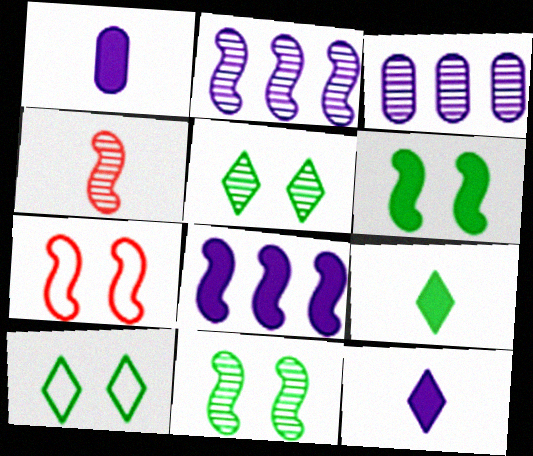[[2, 4, 11], 
[3, 4, 5], 
[3, 7, 9]]